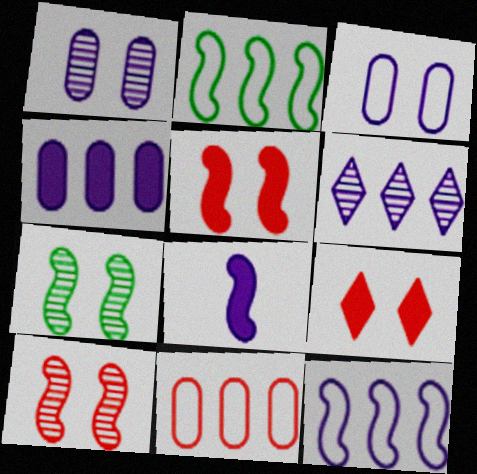[[2, 8, 10], 
[3, 6, 8], 
[3, 7, 9], 
[4, 6, 12]]